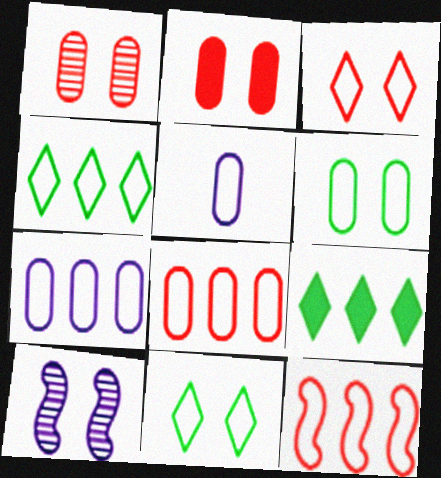[[2, 10, 11], 
[4, 7, 12], 
[5, 6, 8], 
[5, 11, 12]]